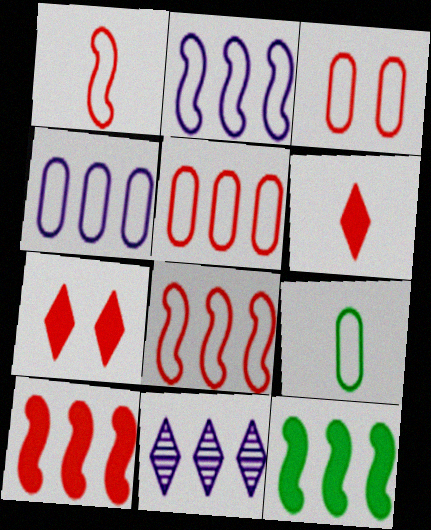[[3, 4, 9], 
[5, 11, 12]]